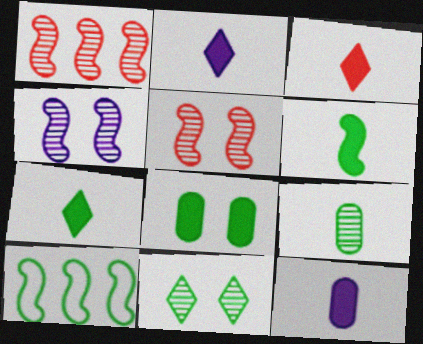[[2, 3, 7], 
[3, 6, 12]]